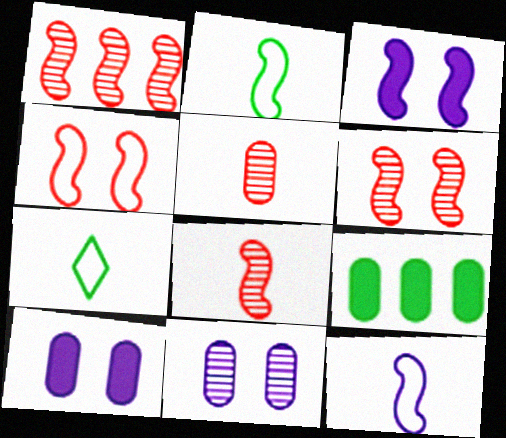[[1, 2, 3], 
[1, 6, 8], 
[1, 7, 10]]